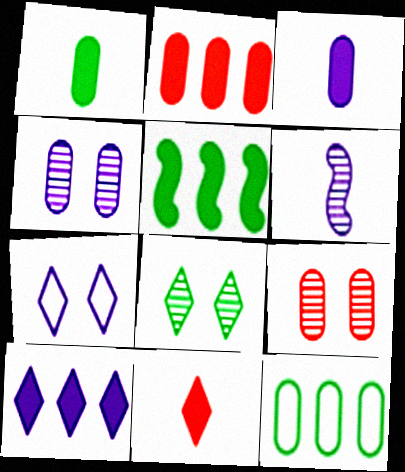[[2, 5, 10], 
[3, 9, 12]]